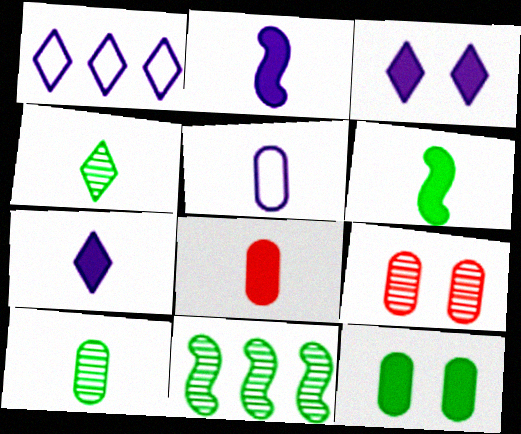[[1, 6, 9], 
[5, 8, 10], 
[6, 7, 8]]